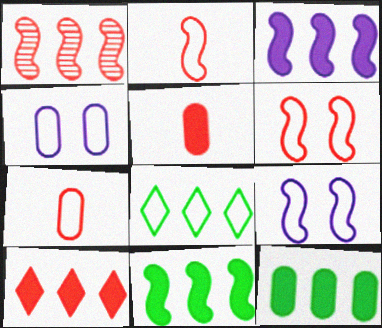[[2, 4, 8], 
[3, 10, 12], 
[7, 8, 9]]